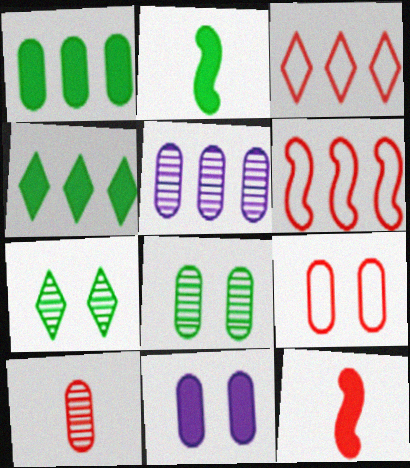[[4, 5, 6], 
[4, 11, 12], 
[5, 8, 10], 
[8, 9, 11]]